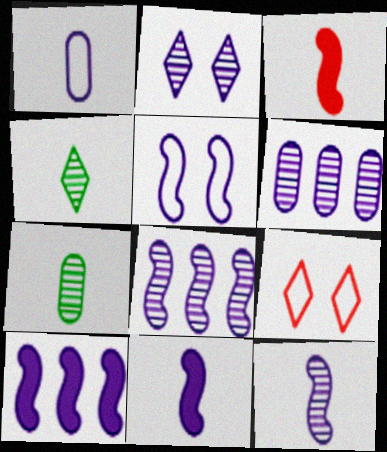[[1, 2, 10], 
[1, 3, 4], 
[2, 6, 12], 
[5, 8, 11], 
[5, 10, 12], 
[7, 9, 10]]